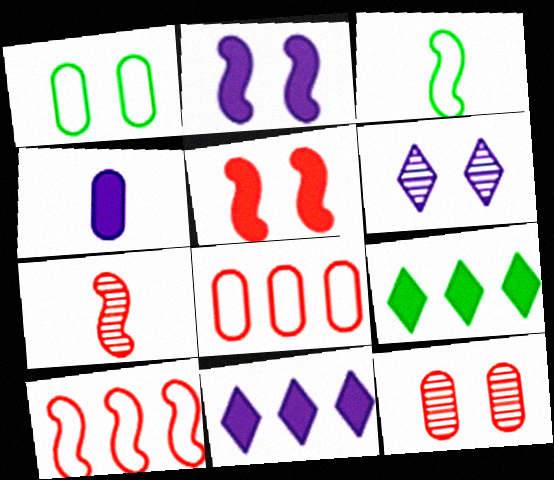[[1, 5, 6], 
[1, 7, 11], 
[2, 4, 11], 
[3, 11, 12], 
[4, 5, 9], 
[5, 7, 10]]